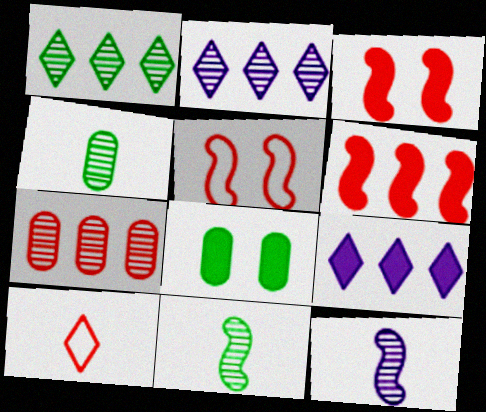[[3, 7, 10], 
[4, 5, 9]]